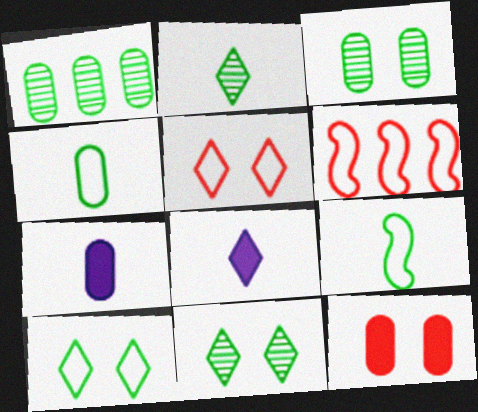[[3, 6, 8], 
[6, 7, 11]]